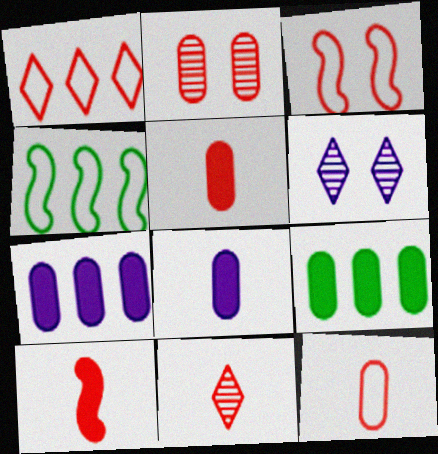[[1, 2, 10], 
[1, 3, 12], 
[4, 5, 6], 
[10, 11, 12]]